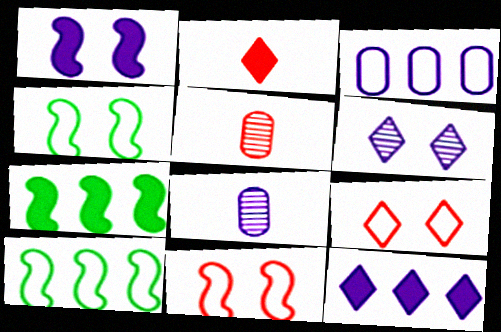[[4, 5, 12], 
[7, 8, 9]]